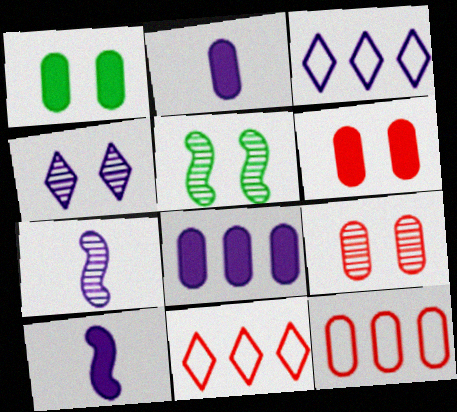[[1, 7, 11], 
[2, 5, 11], 
[4, 5, 9]]